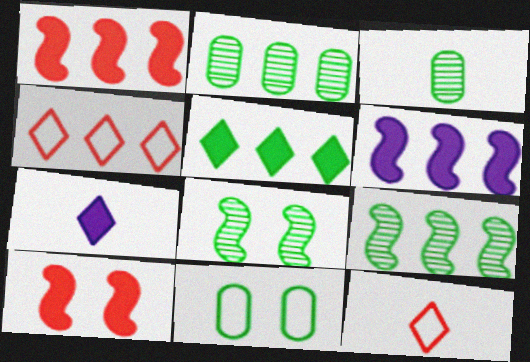[[2, 4, 6]]